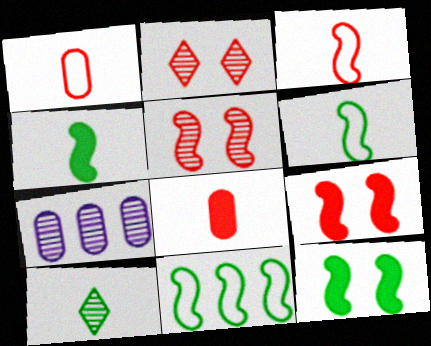[[5, 7, 10]]